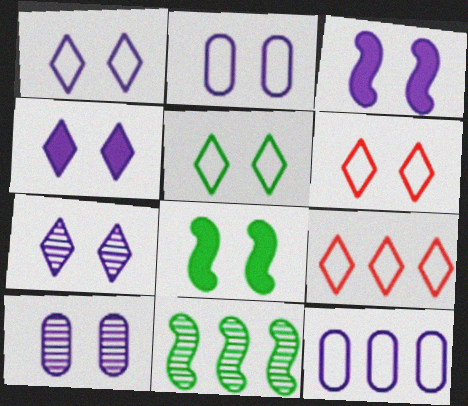[[1, 3, 10], 
[1, 4, 7], 
[1, 5, 6], 
[2, 3, 7], 
[6, 8, 10]]